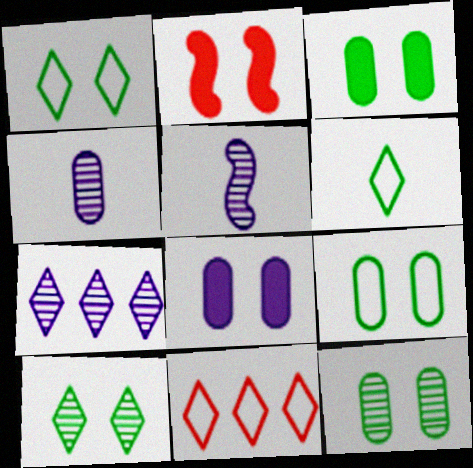[[3, 5, 11], 
[3, 9, 12]]